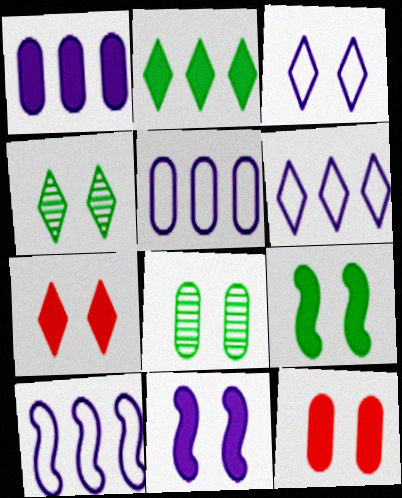[[3, 4, 7], 
[5, 6, 10]]